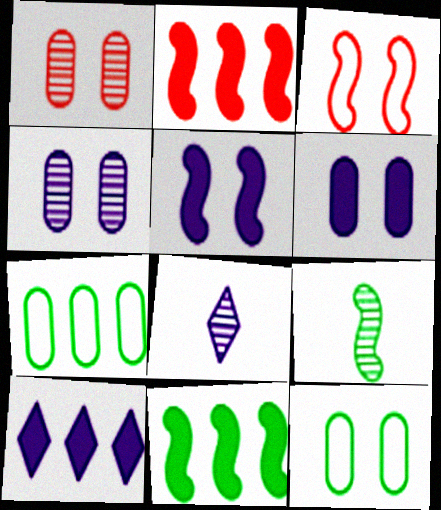[[1, 6, 12], 
[2, 8, 12]]